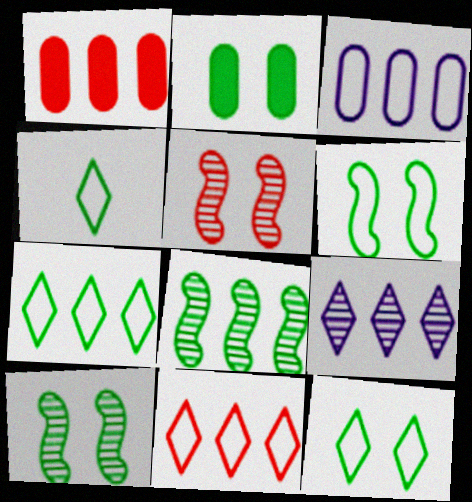[[2, 4, 8], 
[2, 10, 12], 
[4, 7, 12]]